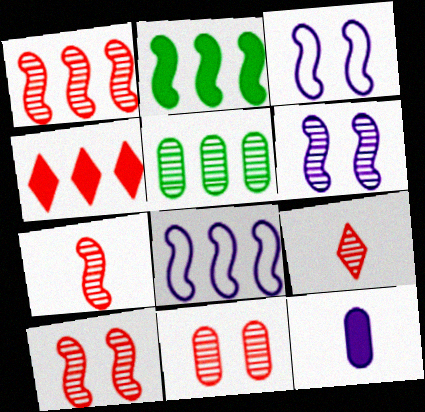[[1, 2, 8], 
[1, 7, 10], 
[1, 9, 11], 
[2, 3, 7], 
[4, 5, 8], 
[5, 6, 9]]